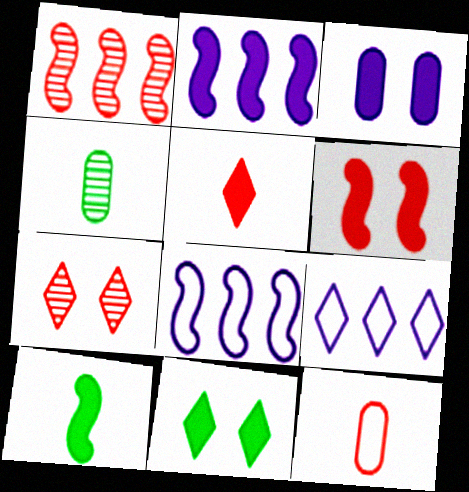[[2, 6, 10], 
[3, 6, 11], 
[4, 6, 9]]